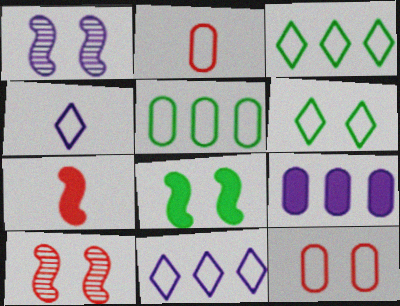[[1, 4, 9]]